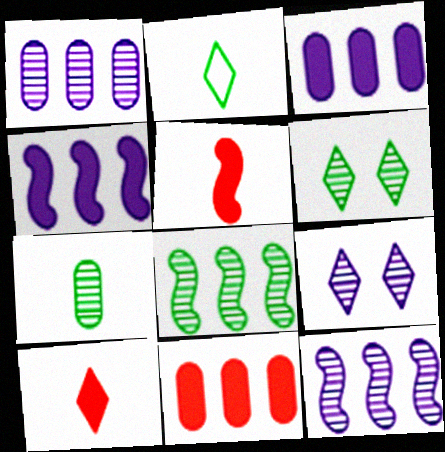[[6, 7, 8]]